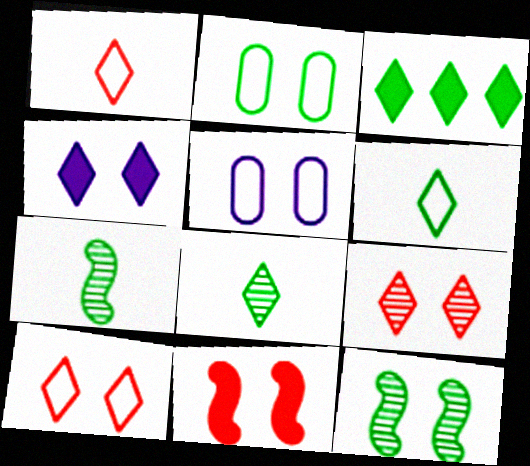[[2, 3, 7]]